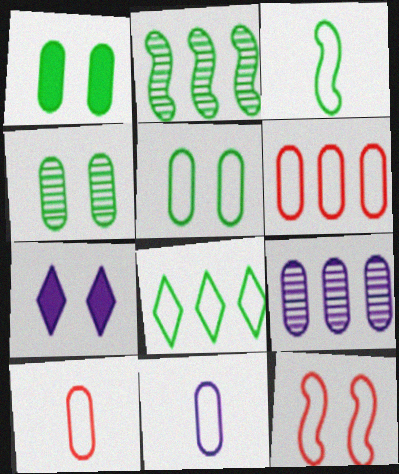[[1, 4, 5], 
[1, 9, 10], 
[2, 7, 10], 
[3, 5, 8], 
[4, 7, 12], 
[5, 6, 11], 
[8, 11, 12]]